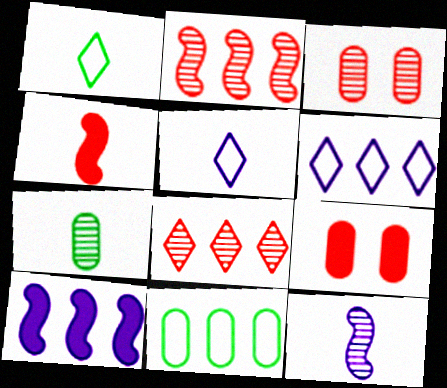[[1, 3, 10], 
[4, 5, 7], 
[8, 10, 11]]